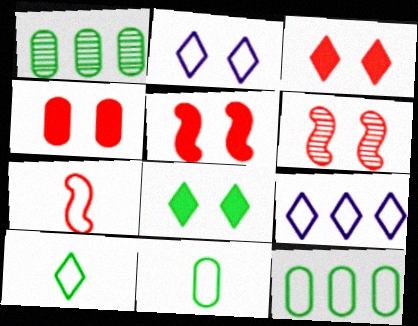[[2, 7, 12], 
[3, 4, 5]]